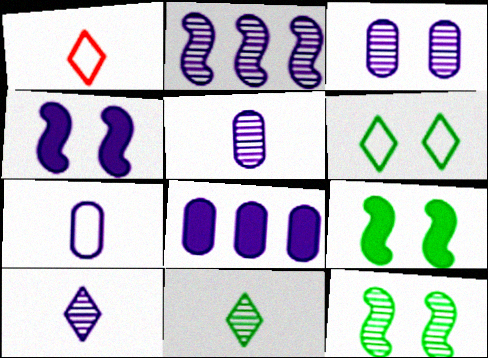[[1, 8, 12], 
[2, 3, 10], 
[3, 7, 8]]